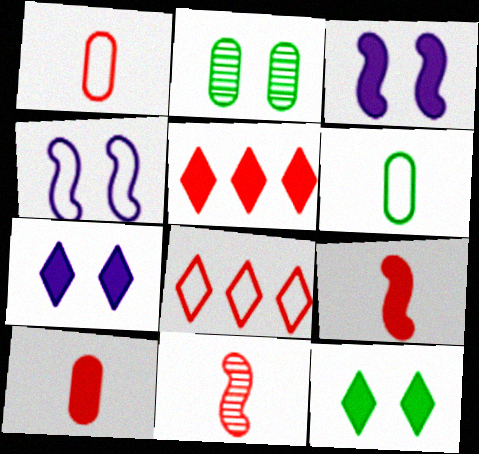[[4, 6, 8]]